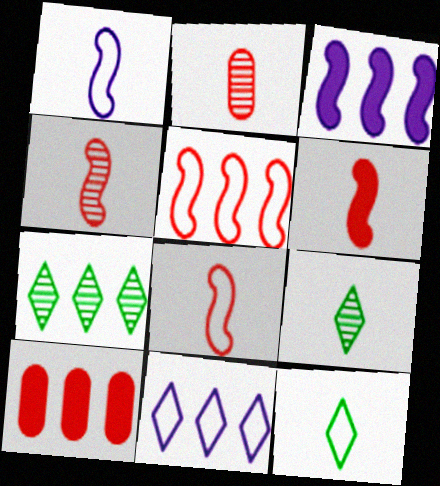[[4, 6, 8]]